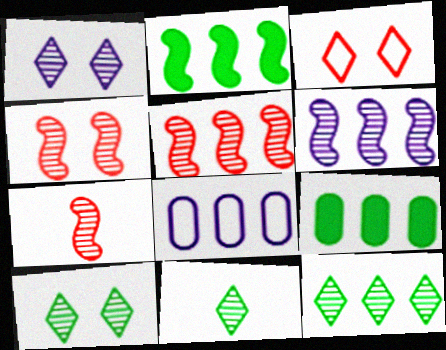[[4, 5, 7], 
[10, 11, 12]]